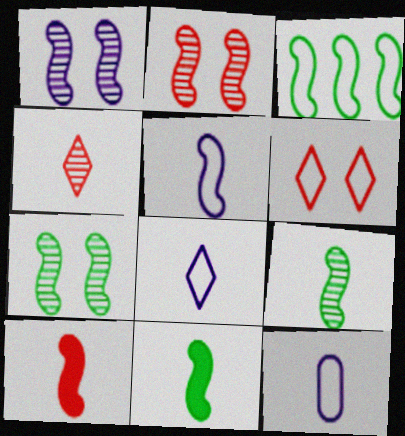[[1, 2, 7], 
[1, 3, 10], 
[3, 6, 12], 
[3, 7, 11], 
[4, 11, 12], 
[5, 8, 12], 
[5, 9, 10]]